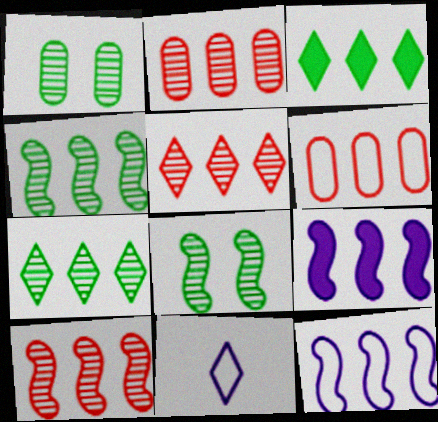[[2, 3, 12], 
[2, 5, 10], 
[6, 7, 9]]